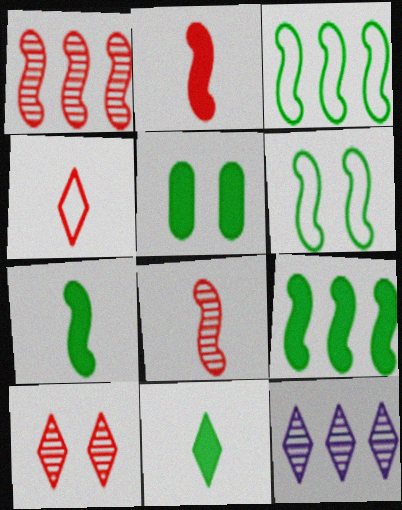[[5, 9, 11]]